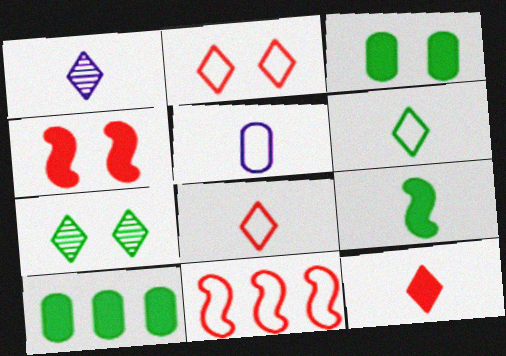[[1, 3, 11], 
[1, 6, 12]]